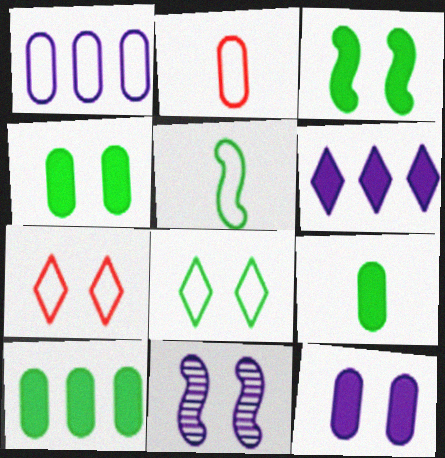[[1, 5, 7], 
[4, 7, 11], 
[4, 9, 10]]